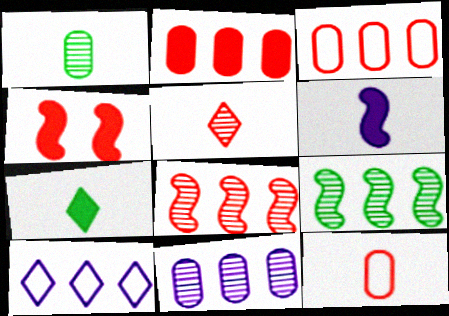[[1, 4, 10], 
[2, 9, 10], 
[3, 4, 5]]